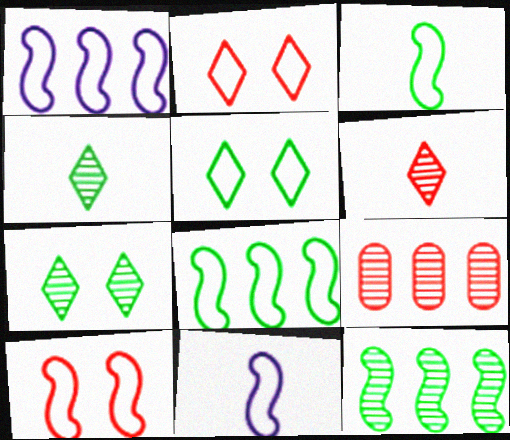[[1, 3, 10], 
[8, 10, 11]]